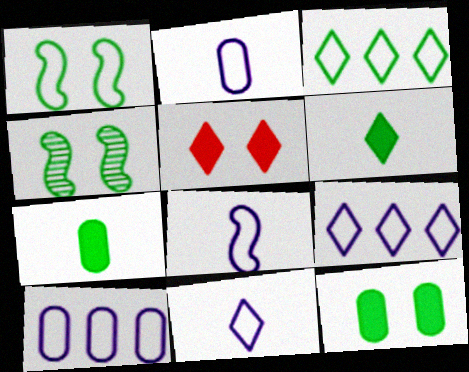[[2, 8, 11], 
[3, 4, 7]]